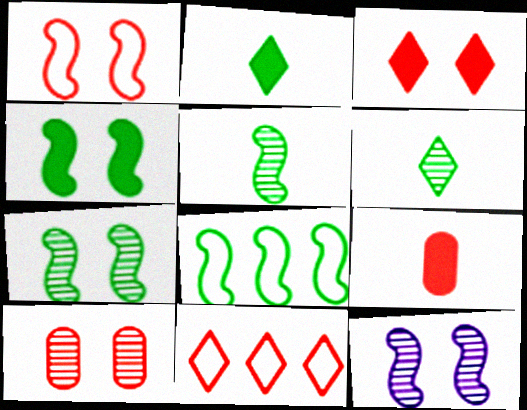[[1, 3, 10], 
[1, 4, 12], 
[4, 5, 8]]